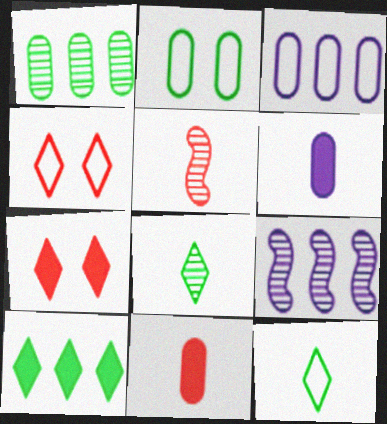[[5, 6, 12]]